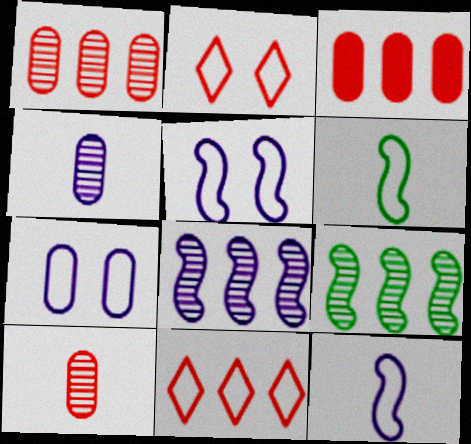[[6, 7, 11]]